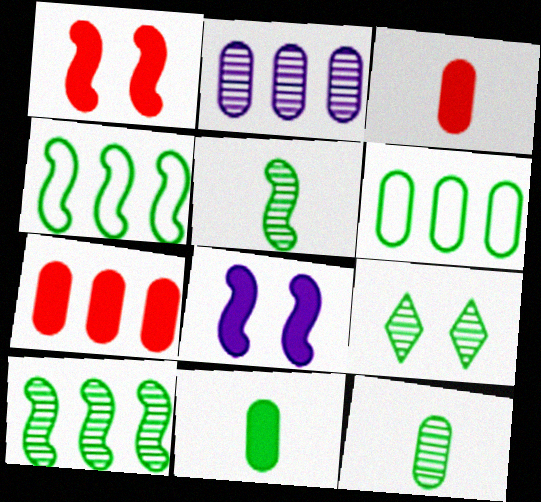[[2, 6, 7], 
[4, 9, 11], 
[9, 10, 12]]